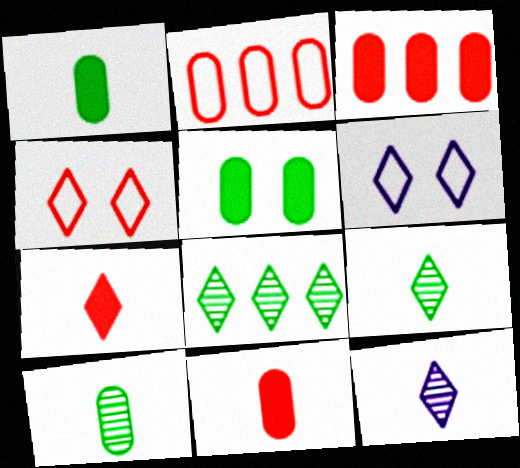[[6, 7, 8]]